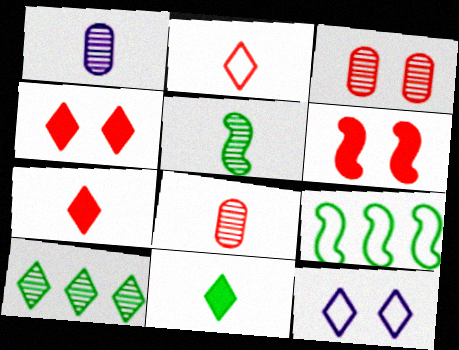[[1, 4, 9], 
[7, 10, 12]]